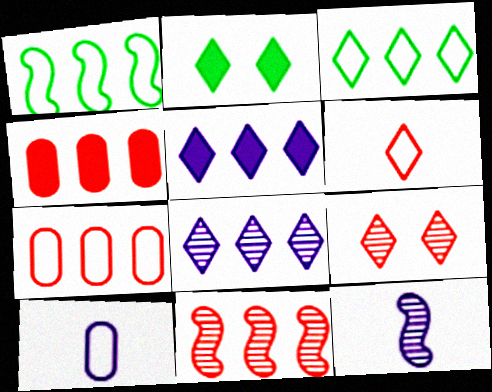[[1, 4, 8], 
[2, 6, 8], 
[2, 7, 12], 
[2, 10, 11]]